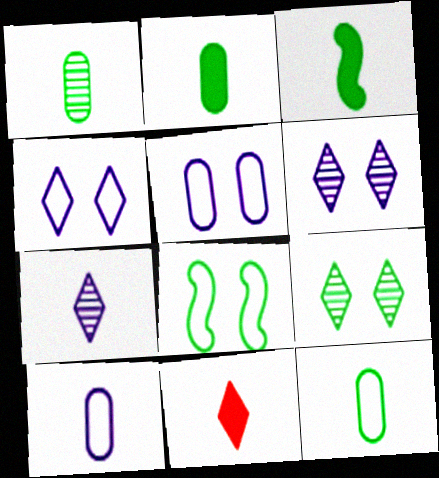[[1, 2, 12]]